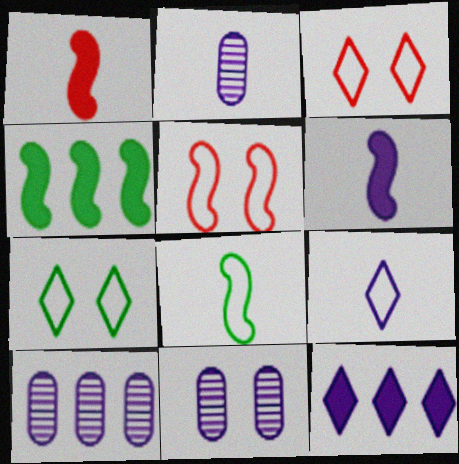[[1, 7, 10], 
[2, 3, 4], 
[2, 6, 9], 
[2, 10, 11]]